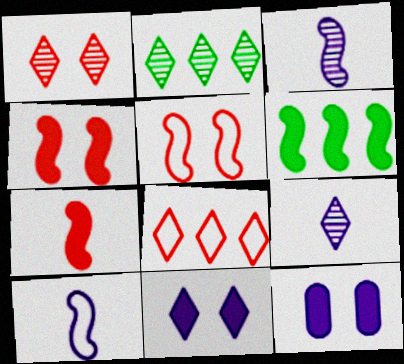[[1, 2, 9], 
[3, 5, 6]]